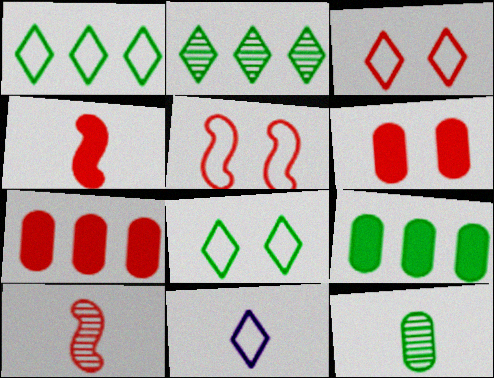[[1, 3, 11], 
[3, 7, 10], 
[4, 11, 12]]